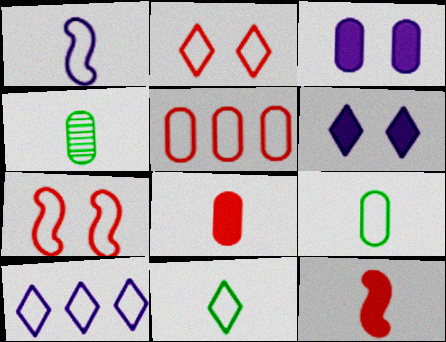[[2, 10, 11], 
[3, 4, 5], 
[7, 9, 10]]